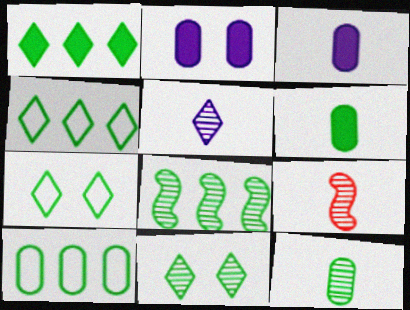[[1, 8, 10], 
[2, 4, 9], 
[5, 9, 12], 
[6, 7, 8], 
[8, 11, 12]]